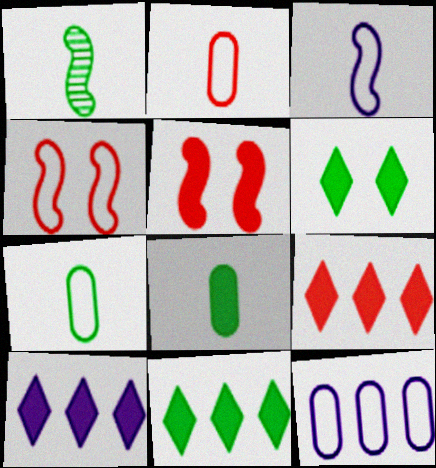[[5, 8, 10], 
[9, 10, 11]]